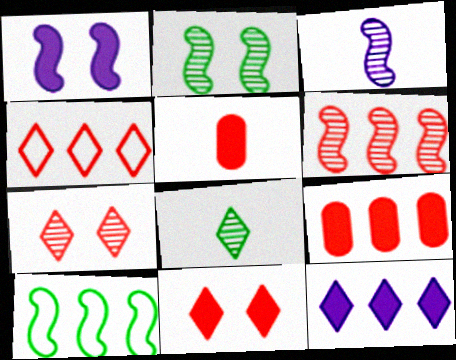[[2, 3, 6], 
[4, 6, 9]]